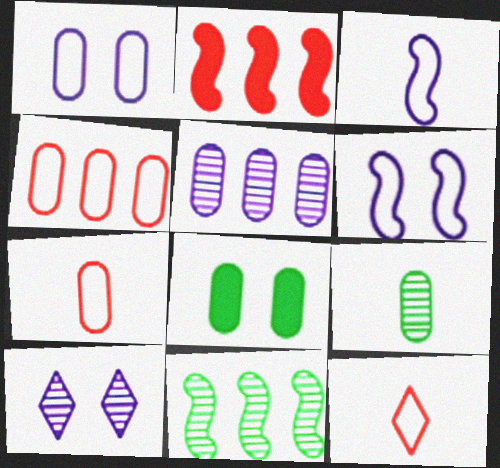[[5, 7, 8]]